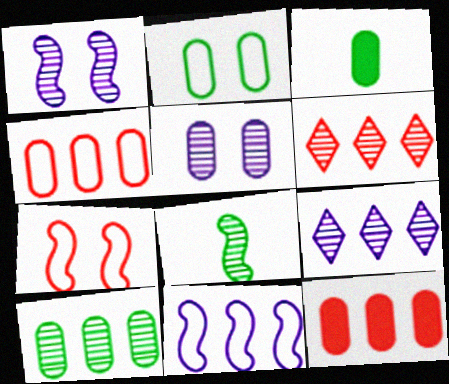[[2, 3, 10], 
[3, 4, 5], 
[3, 7, 9], 
[5, 6, 8]]